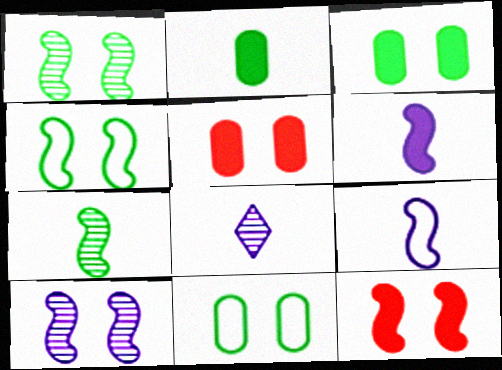[[4, 10, 12]]